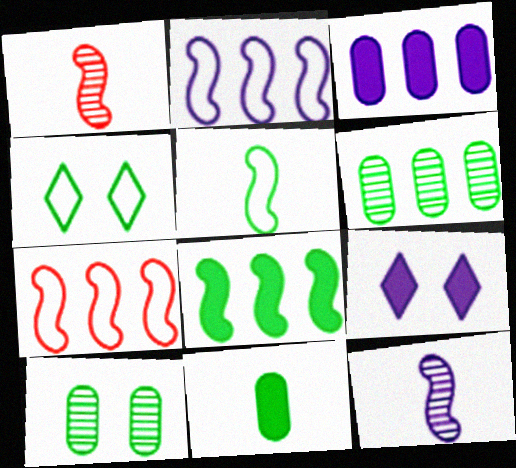[[1, 3, 4]]